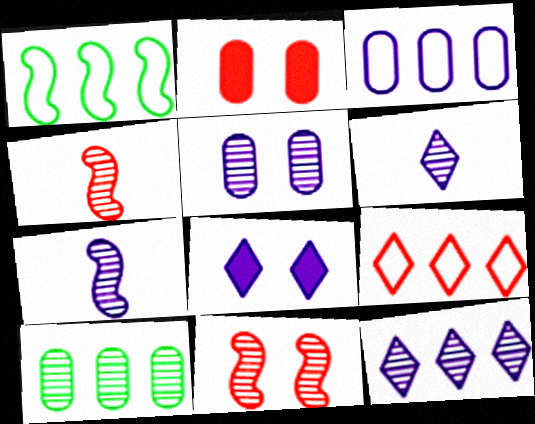[[1, 2, 6], 
[1, 3, 9], 
[2, 4, 9], 
[3, 7, 8], 
[5, 7, 12], 
[6, 10, 11]]